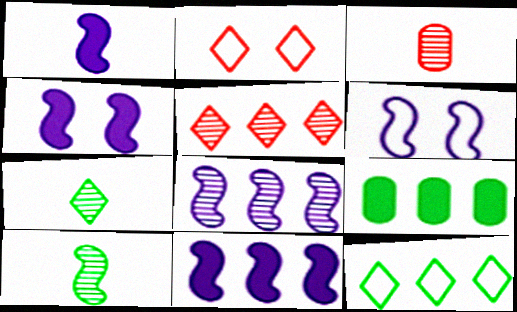[[1, 4, 11], 
[1, 6, 8], 
[3, 4, 12]]